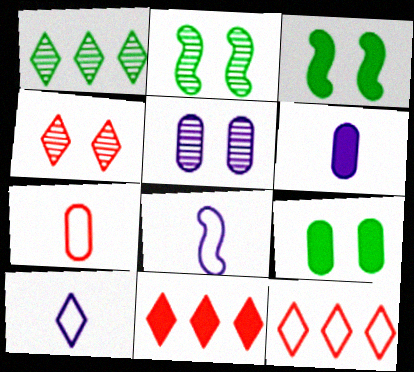[[2, 4, 5], 
[2, 6, 12], 
[3, 6, 11]]